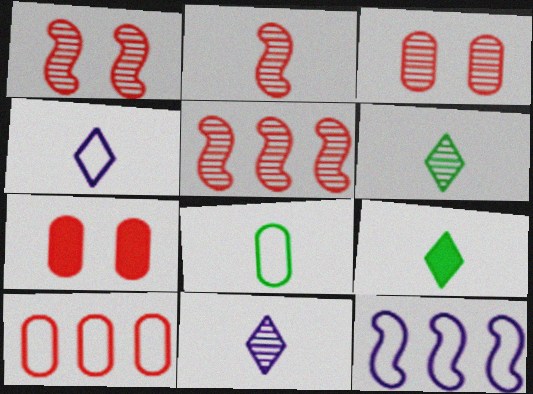[[1, 2, 5], 
[3, 9, 12], 
[6, 7, 12]]